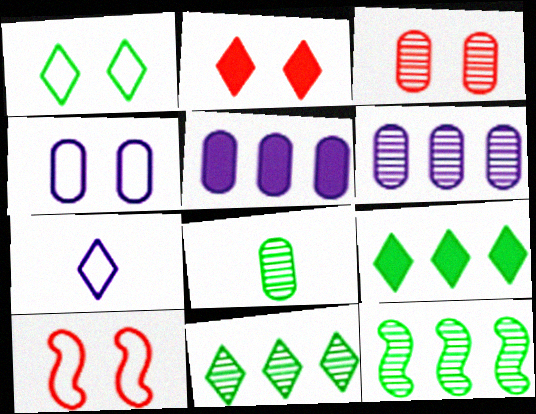[[1, 4, 10], 
[2, 3, 10], 
[2, 7, 11], 
[3, 6, 8]]